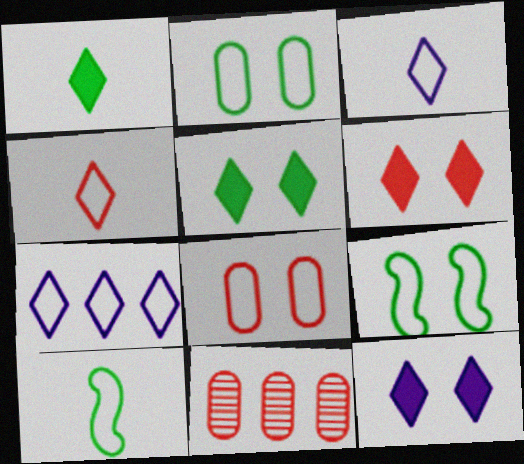[[5, 6, 12], 
[7, 8, 10], 
[10, 11, 12]]